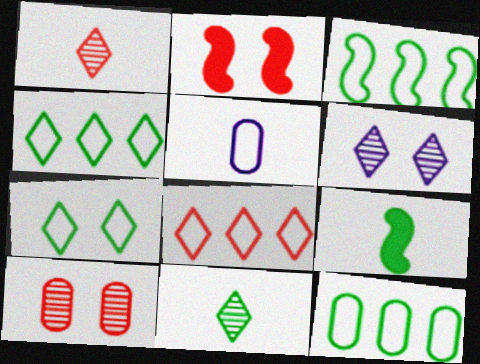[[1, 5, 9], 
[3, 4, 12]]